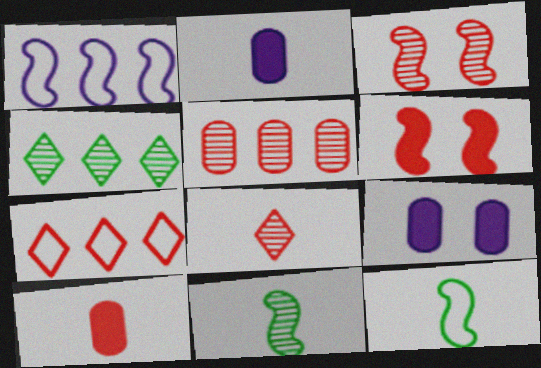[[1, 6, 11], 
[2, 8, 12], 
[3, 5, 8], 
[3, 7, 10], 
[7, 9, 11]]